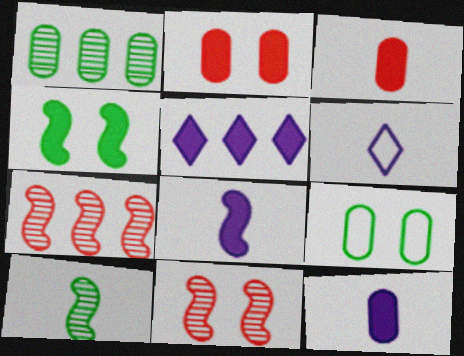[[3, 4, 5], 
[3, 6, 10]]